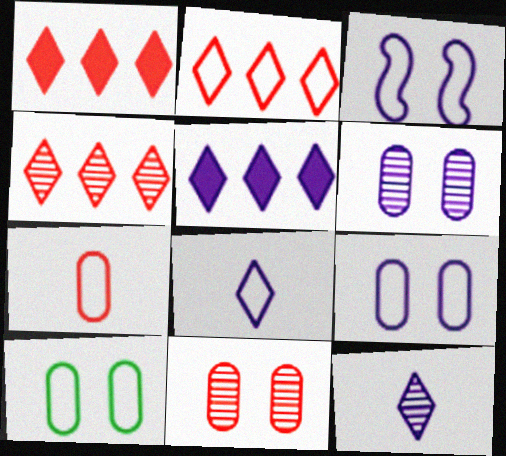[[1, 2, 4]]